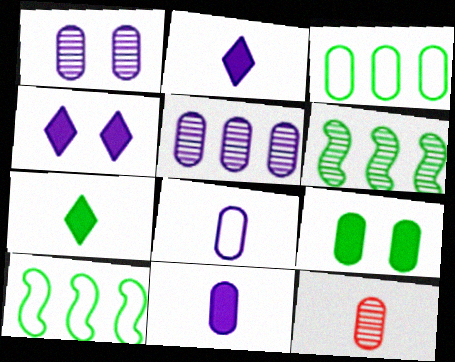[[4, 10, 12]]